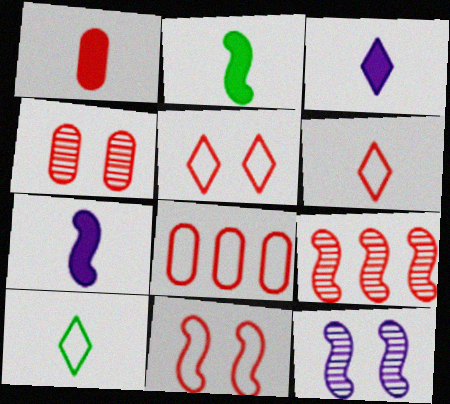[[1, 2, 3], 
[1, 4, 8], 
[1, 5, 9], 
[6, 8, 11]]